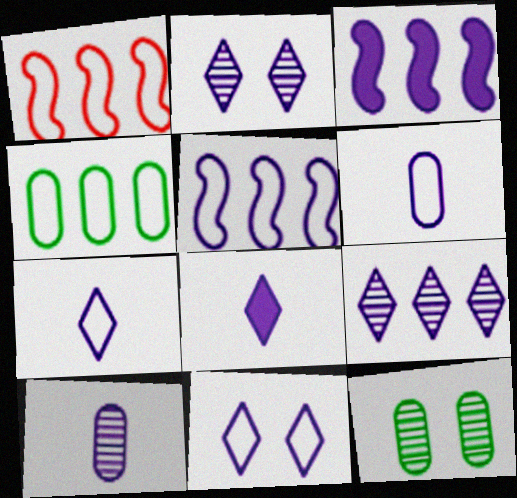[[1, 8, 12], 
[2, 3, 6], 
[3, 10, 11], 
[5, 6, 11], 
[8, 9, 11]]